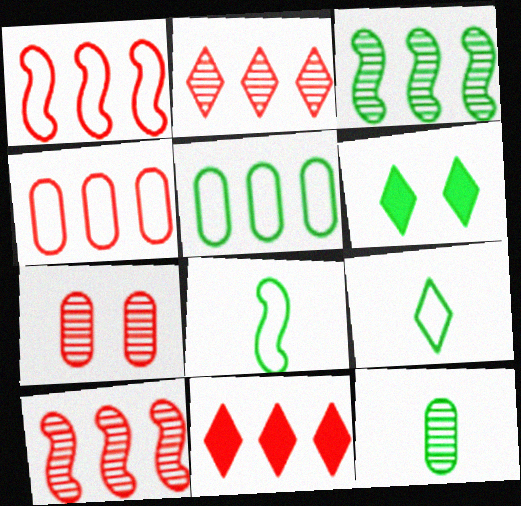[[4, 10, 11]]